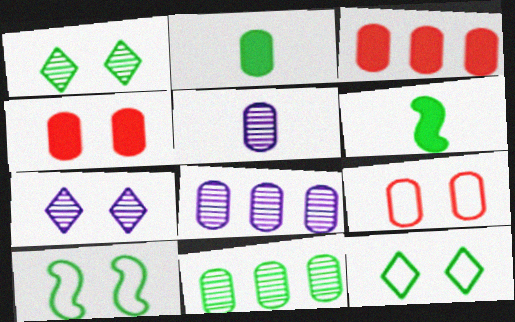[[2, 8, 9], 
[4, 7, 10], 
[6, 11, 12]]